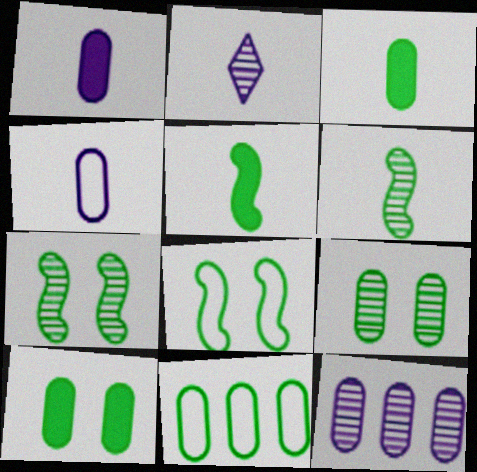[[3, 9, 11]]